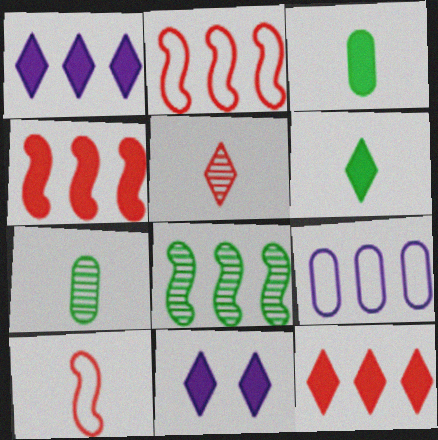[[2, 7, 11], 
[3, 4, 11], 
[6, 11, 12], 
[8, 9, 12]]